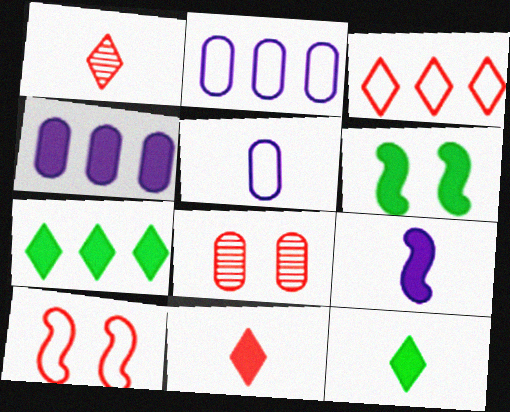[[1, 2, 6], 
[4, 6, 11]]